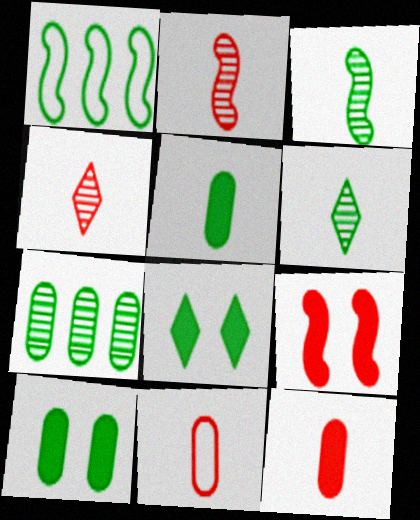[[1, 6, 10]]